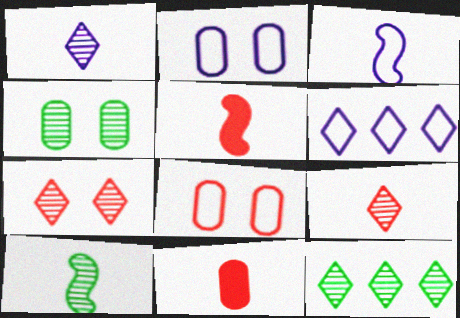[[1, 7, 12], 
[2, 3, 6], 
[2, 5, 12], 
[3, 5, 10], 
[4, 5, 6], 
[4, 10, 12]]